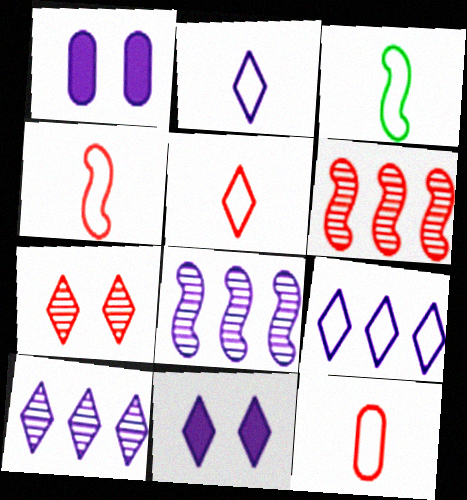[[1, 2, 8], 
[2, 3, 12], 
[2, 10, 11], 
[4, 5, 12]]